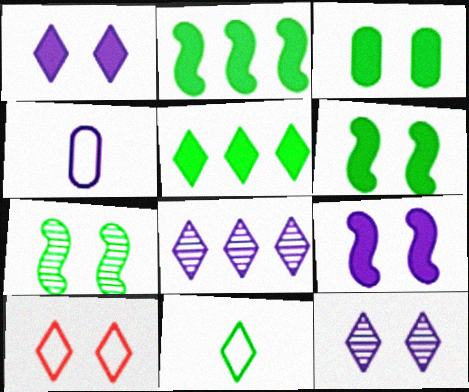[[4, 8, 9]]